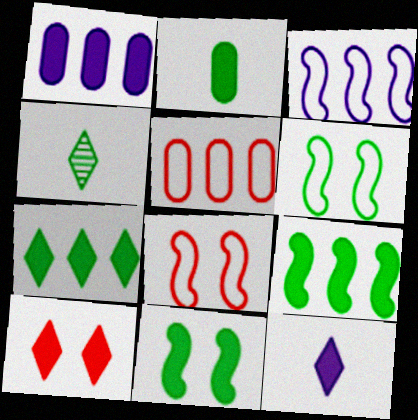[[1, 4, 8], 
[2, 7, 11], 
[7, 10, 12]]